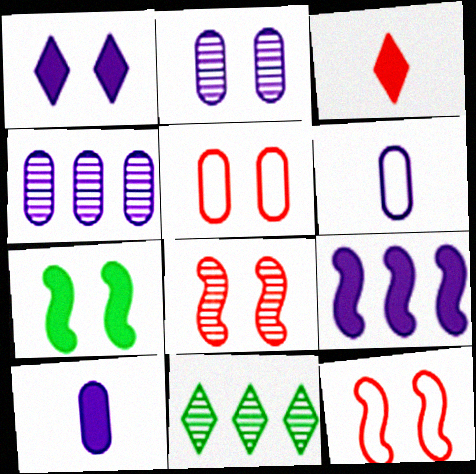[[1, 9, 10], 
[10, 11, 12]]